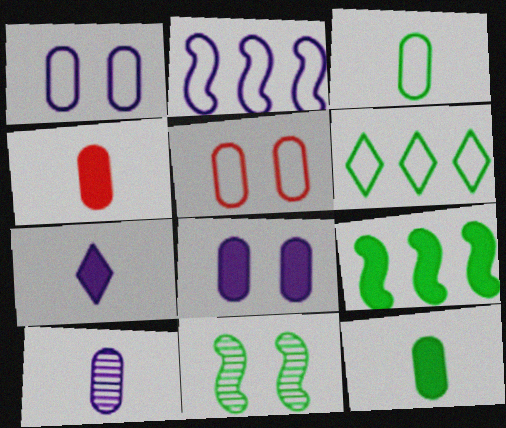[[3, 4, 10], 
[6, 11, 12]]